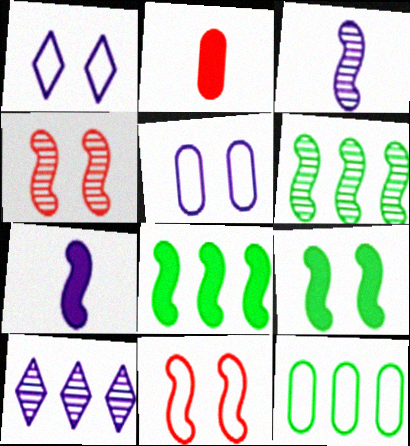[[1, 2, 6], 
[3, 4, 6], 
[3, 8, 11], 
[5, 7, 10], 
[6, 7, 11]]